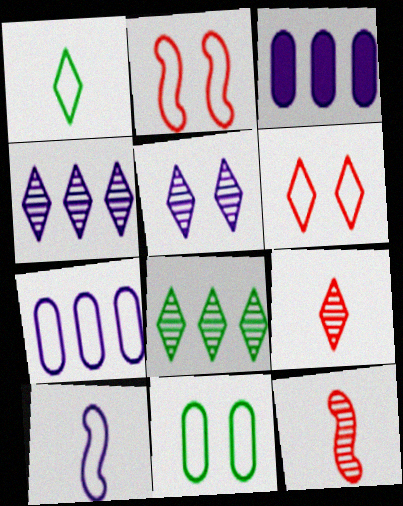[[1, 2, 7], 
[3, 5, 10], 
[5, 8, 9]]